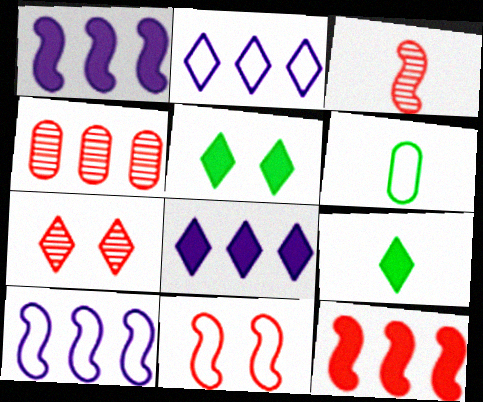[[1, 6, 7], 
[2, 6, 11], 
[2, 7, 9], 
[3, 4, 7], 
[3, 11, 12]]